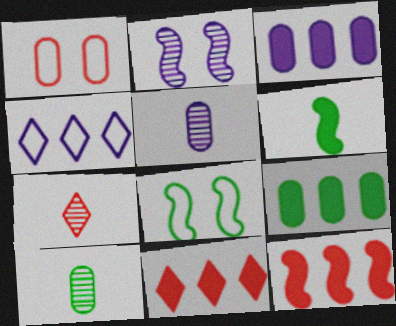[[1, 3, 10], 
[1, 5, 9], 
[1, 7, 12], 
[3, 7, 8], 
[5, 8, 11]]